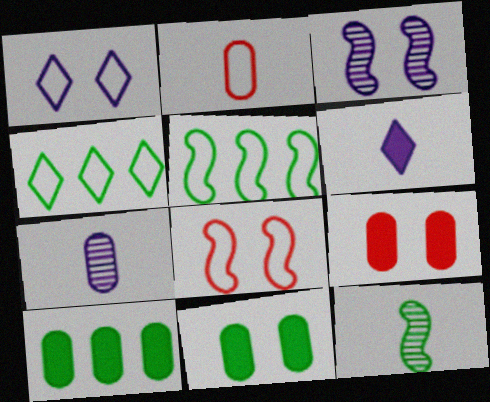[[1, 2, 5], 
[2, 6, 12], 
[4, 11, 12]]